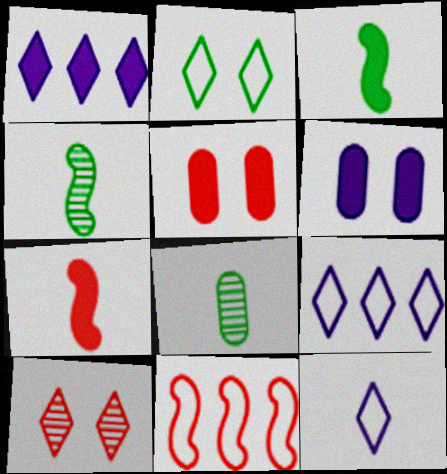[[1, 3, 5], 
[4, 5, 9], 
[7, 8, 12]]